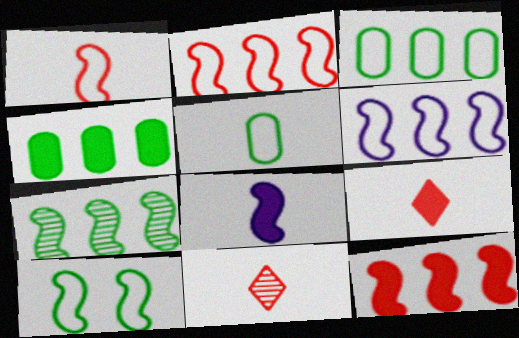[[1, 6, 10], 
[5, 8, 11], 
[6, 7, 12]]